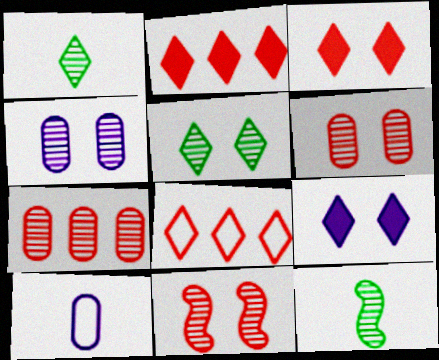[[1, 8, 9], 
[4, 5, 11]]